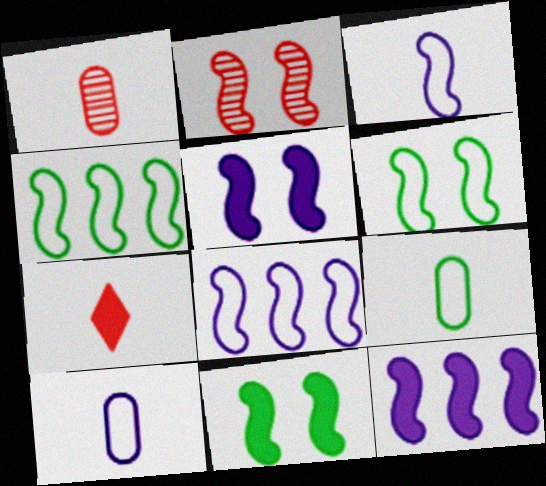[[2, 5, 6]]